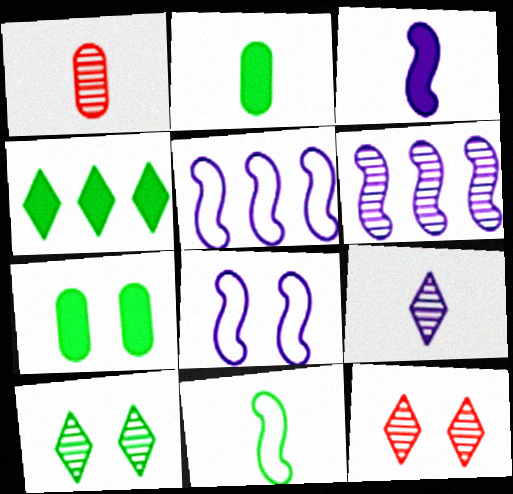[[1, 4, 8], 
[1, 6, 10], 
[2, 5, 12], 
[3, 6, 8], 
[7, 8, 12]]